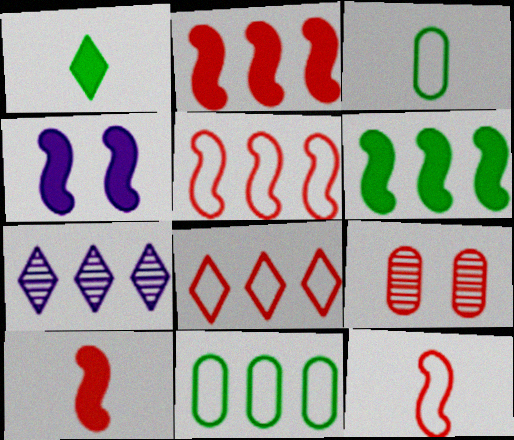[[2, 7, 11], 
[4, 6, 10], 
[8, 9, 10]]